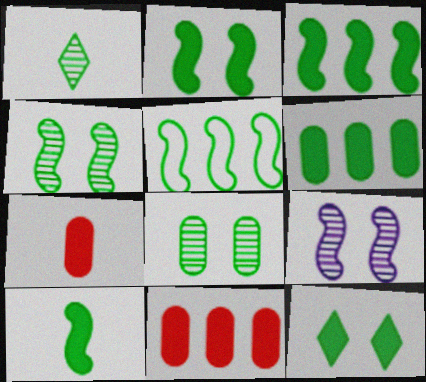[[2, 3, 10], 
[4, 5, 10], 
[6, 10, 12]]